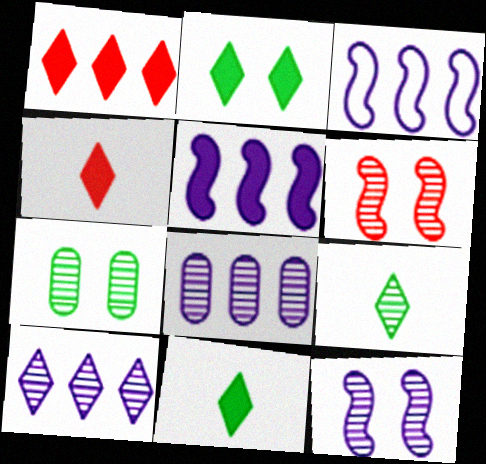[[3, 4, 7], 
[6, 8, 9]]